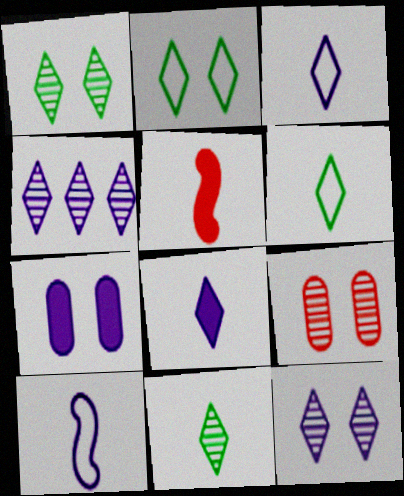[[4, 7, 10]]